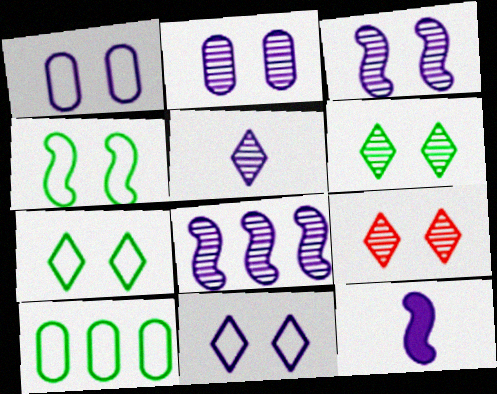[[2, 5, 8], 
[9, 10, 12]]